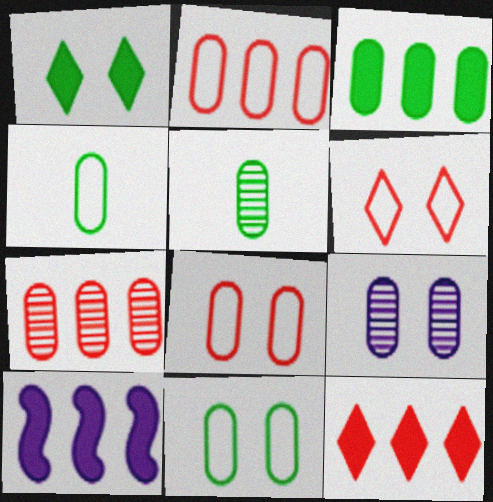[[3, 5, 11], 
[3, 10, 12], 
[5, 6, 10], 
[5, 7, 9]]